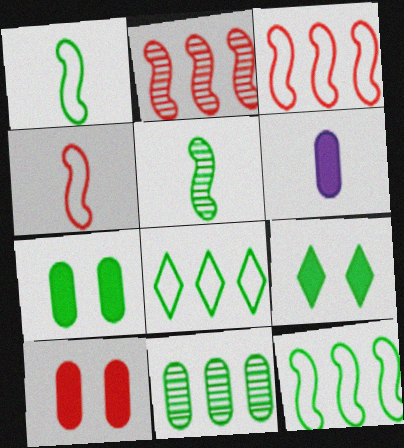[[1, 9, 11], 
[5, 7, 8]]